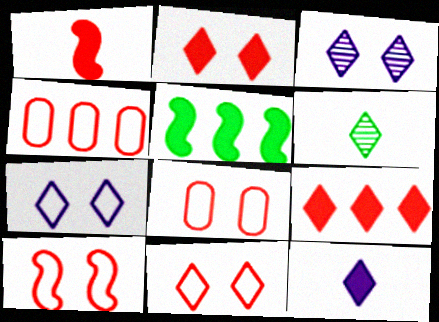[[6, 7, 9], 
[8, 10, 11]]